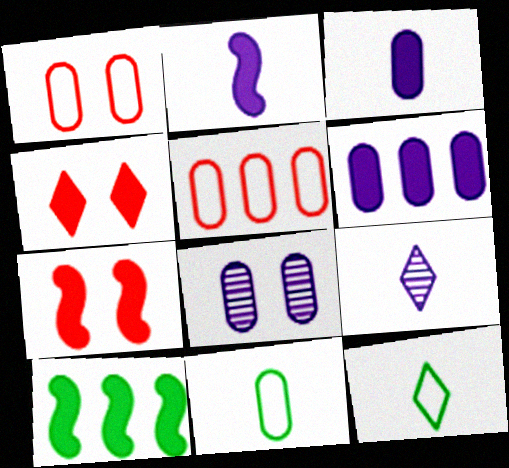[[1, 9, 10], 
[2, 7, 10], 
[3, 4, 10]]